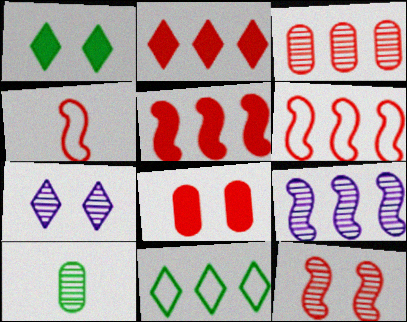[[2, 3, 6], 
[4, 5, 12]]